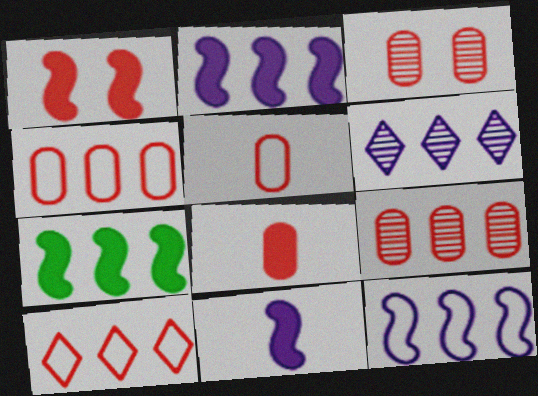[[1, 7, 11], 
[3, 4, 8], 
[4, 6, 7]]